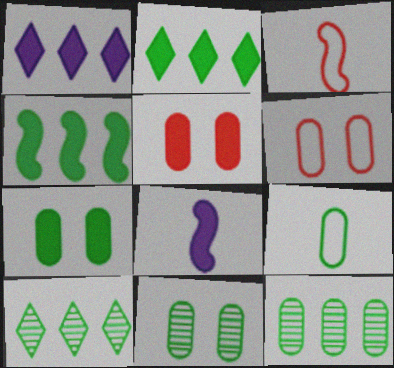[[1, 3, 11], 
[2, 5, 8], 
[6, 8, 10], 
[7, 9, 12]]